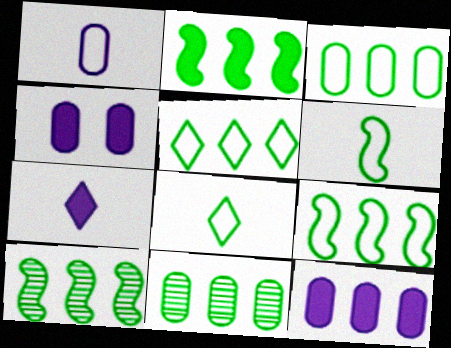[[2, 5, 11], 
[2, 9, 10], 
[3, 5, 9]]